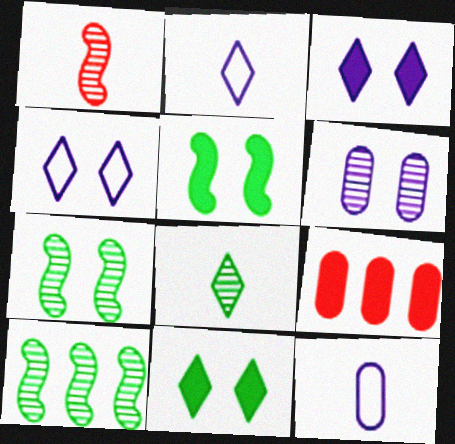[[2, 7, 9]]